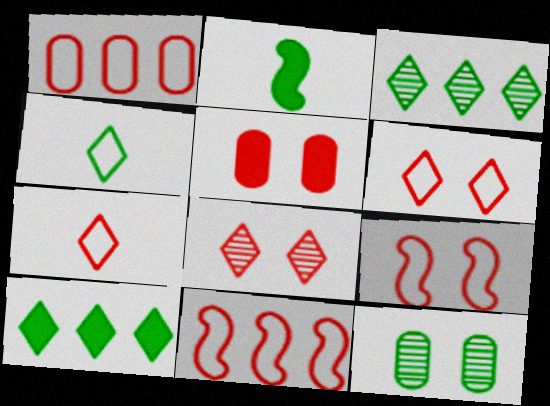[[1, 7, 9], 
[5, 8, 9]]